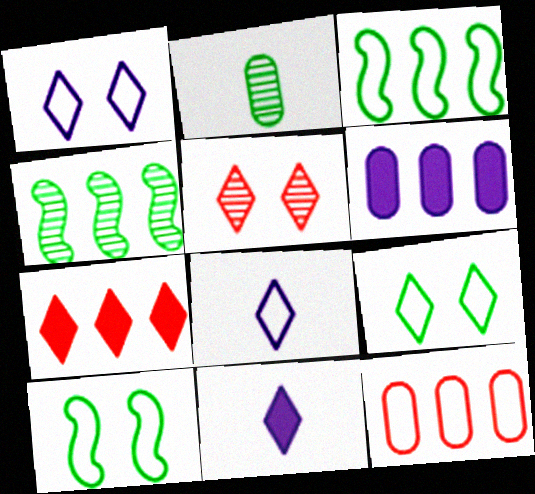[[8, 10, 12]]